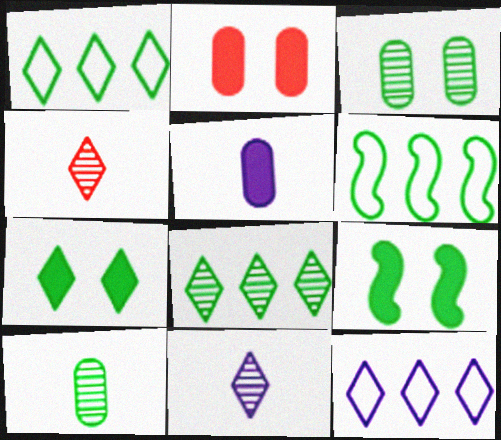[[1, 9, 10], 
[2, 6, 11], 
[4, 7, 12], 
[6, 7, 10]]